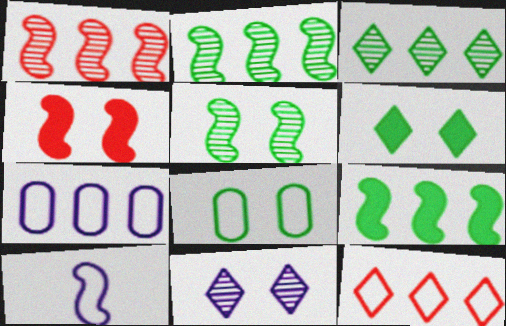[[2, 4, 10], 
[4, 8, 11], 
[5, 6, 8], 
[8, 10, 12]]